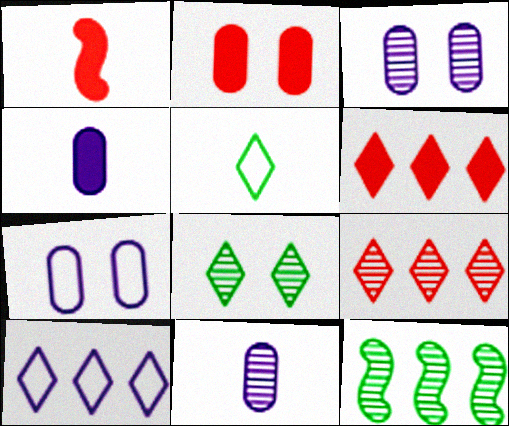[[1, 2, 6], 
[1, 5, 11]]